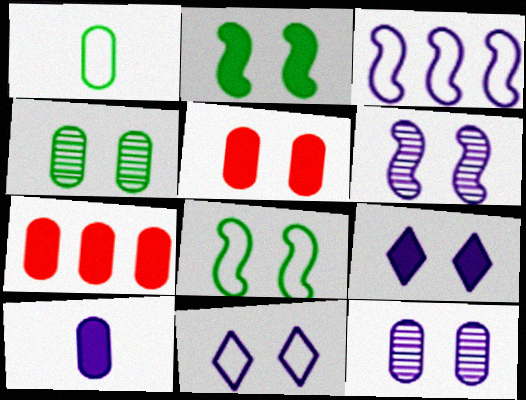[[1, 7, 12], 
[2, 5, 9]]